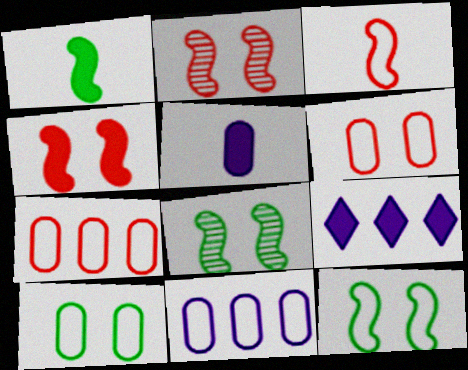[]